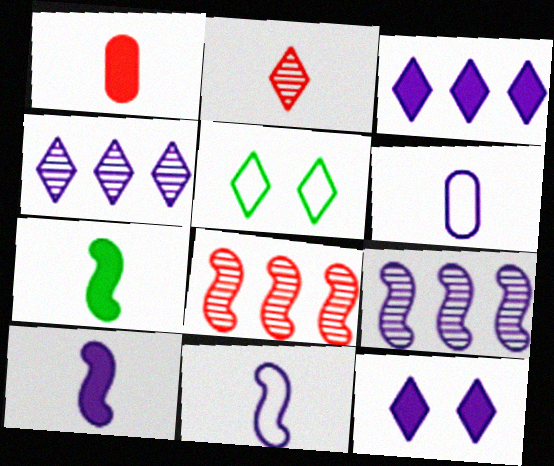[[1, 5, 9], 
[2, 3, 5], 
[2, 6, 7], 
[6, 9, 12]]